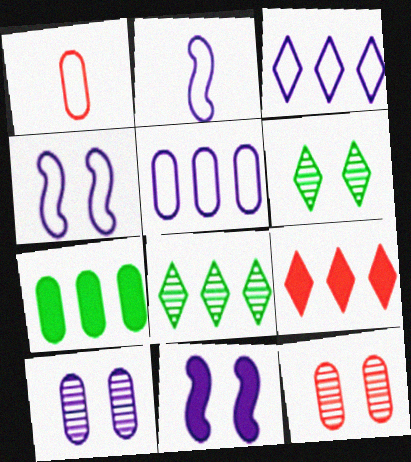[[1, 7, 10], 
[1, 8, 11], 
[3, 8, 9]]